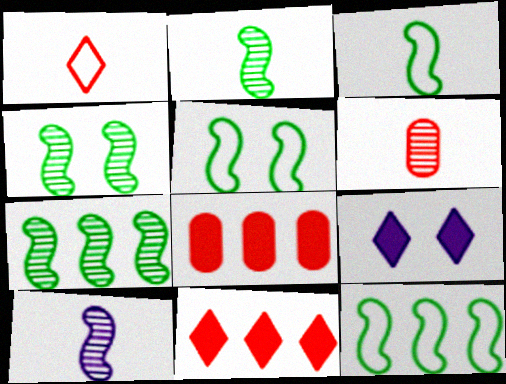[[2, 4, 7], 
[3, 5, 12], 
[6, 9, 12]]